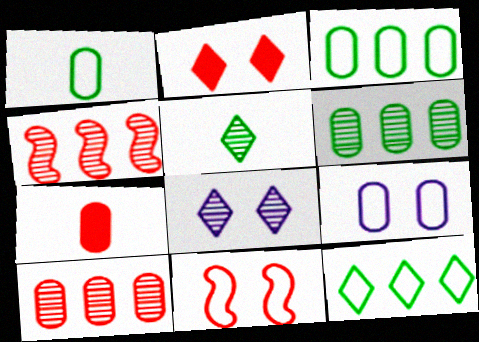[[6, 7, 9]]